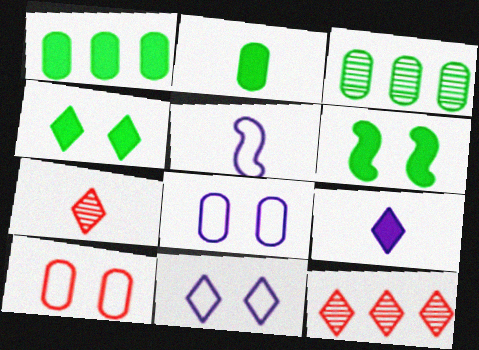[[2, 5, 7]]